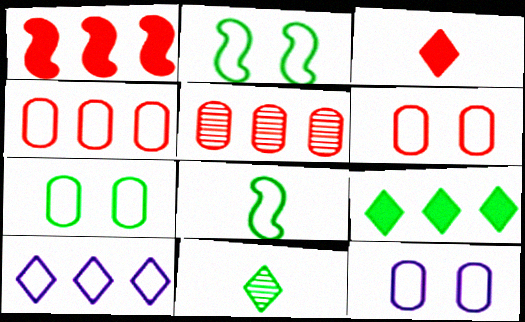[[1, 11, 12], 
[6, 7, 12], 
[6, 8, 10]]